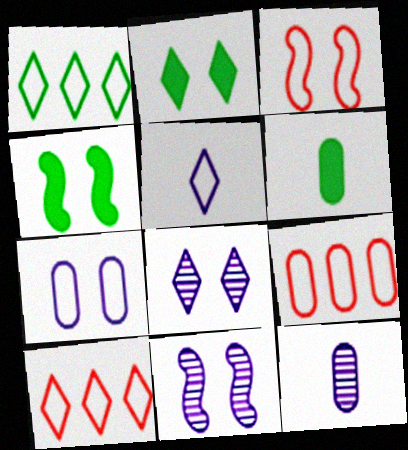[[3, 4, 11], 
[4, 10, 12], 
[6, 10, 11]]